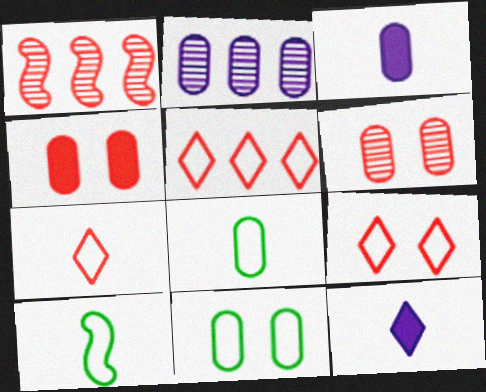[[1, 4, 7], 
[1, 11, 12], 
[2, 4, 8], 
[5, 7, 9]]